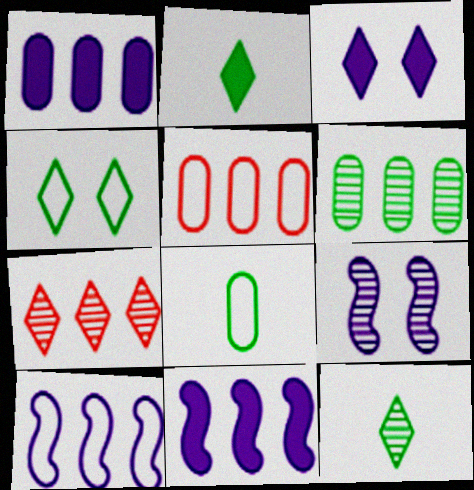[[1, 5, 6], 
[2, 5, 9]]